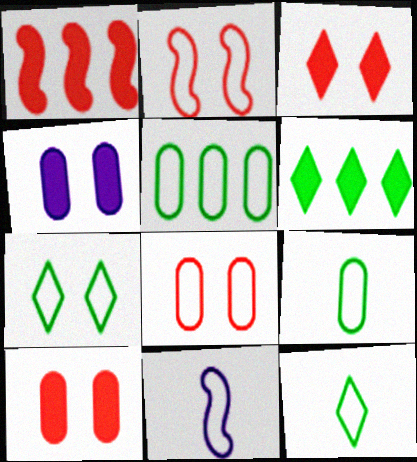[]